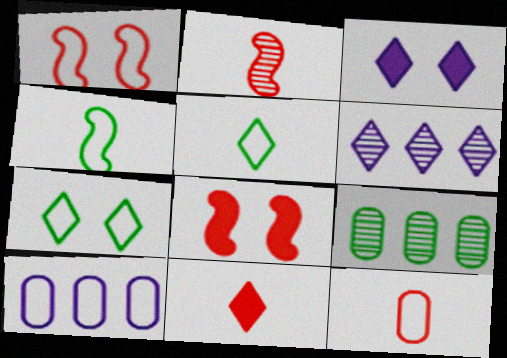[[1, 5, 10], 
[2, 11, 12], 
[6, 7, 11]]